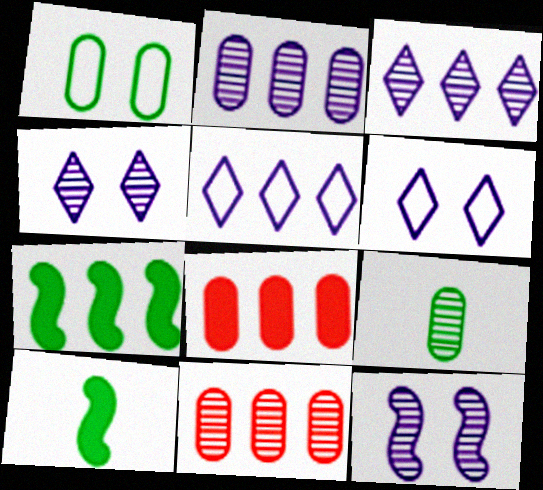[[5, 7, 11], 
[6, 10, 11]]